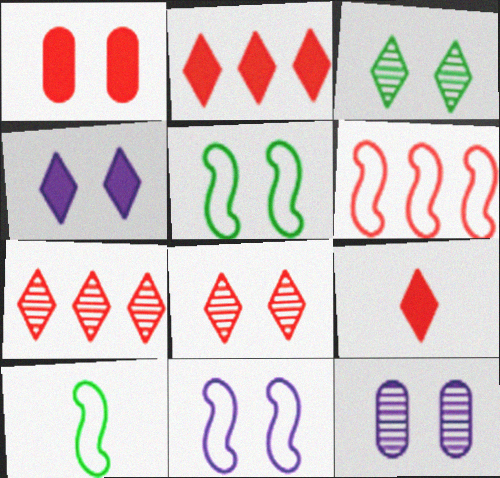[[1, 3, 11], 
[2, 10, 12], 
[4, 11, 12], 
[6, 10, 11]]